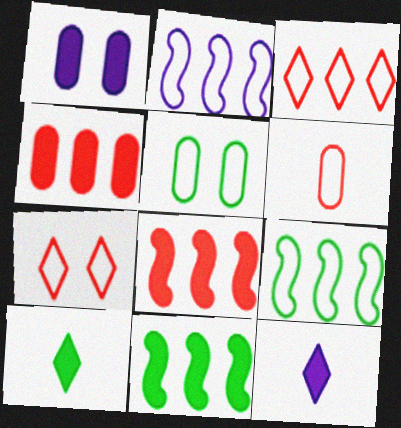[[1, 8, 10]]